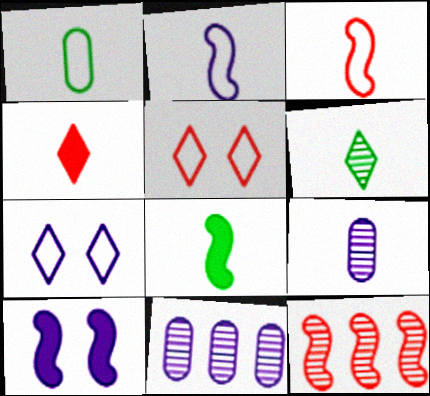[[1, 6, 8], 
[5, 8, 11]]